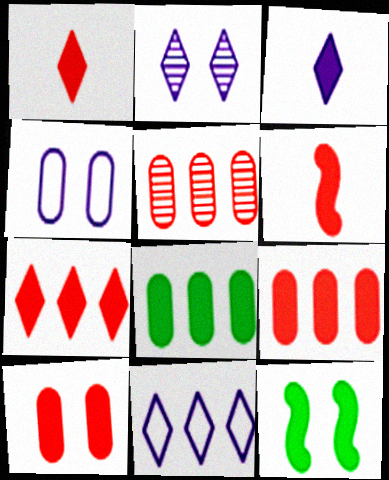[[2, 3, 11], 
[3, 9, 12], 
[6, 7, 10]]